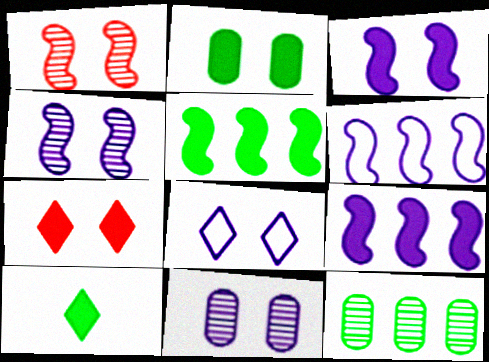[[1, 2, 8], 
[2, 3, 7], 
[2, 5, 10], 
[3, 8, 11]]